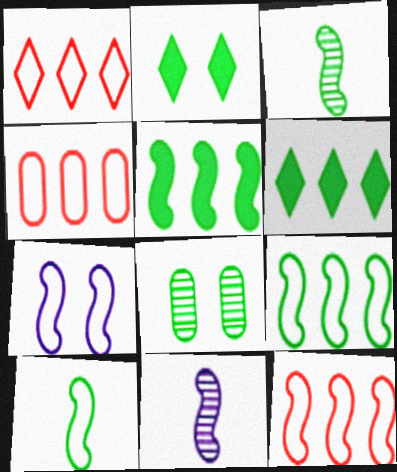[[1, 4, 12], 
[2, 4, 11], 
[6, 8, 10], 
[7, 10, 12]]